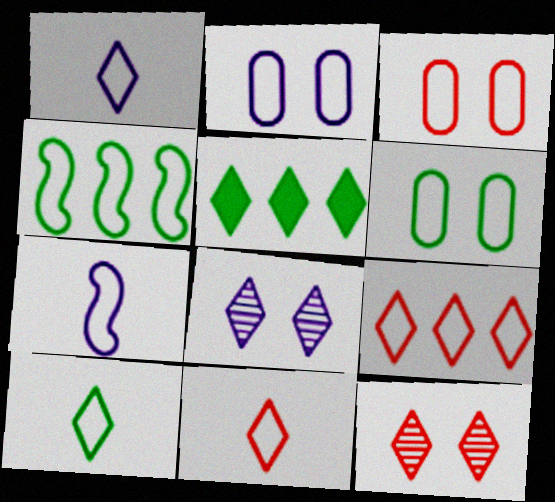[[1, 3, 4], 
[1, 5, 12], 
[1, 10, 11], 
[2, 3, 6], 
[2, 4, 11], 
[4, 6, 10], 
[5, 8, 11], 
[6, 7, 9]]